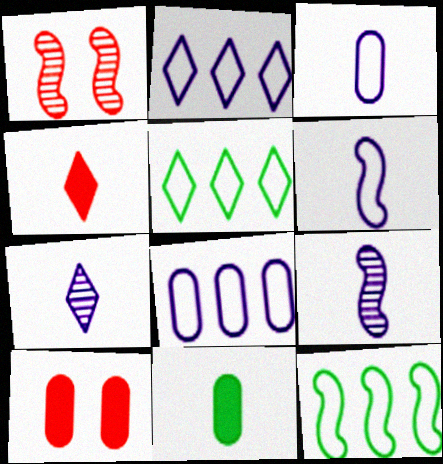[[1, 2, 11], 
[5, 9, 10], 
[7, 10, 12]]